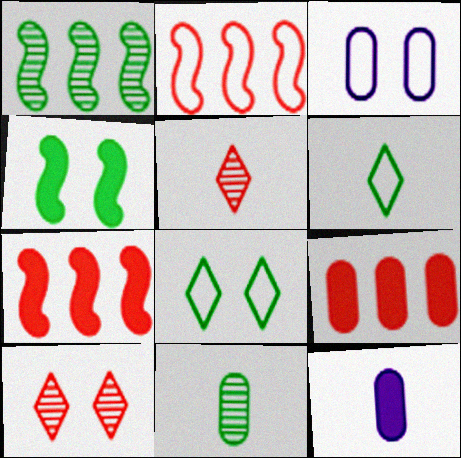[[2, 3, 6], 
[3, 4, 10], 
[3, 9, 11]]